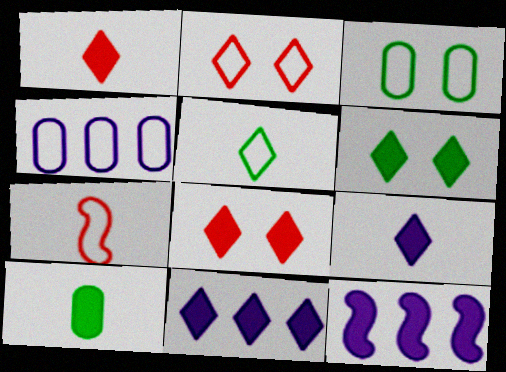[[1, 6, 11], 
[8, 10, 12]]